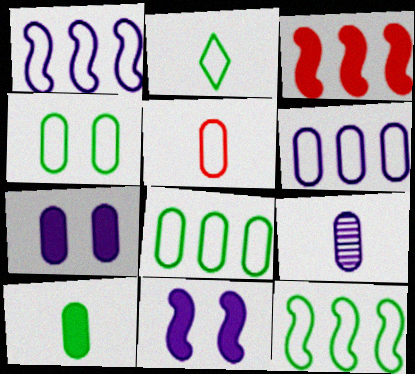[[2, 4, 12], 
[4, 5, 6], 
[5, 9, 10], 
[6, 7, 9]]